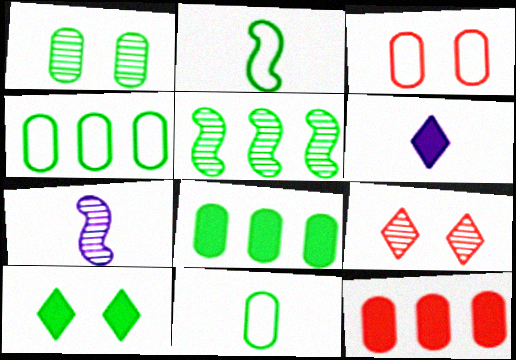[[1, 8, 11], 
[3, 5, 6], 
[5, 10, 11]]